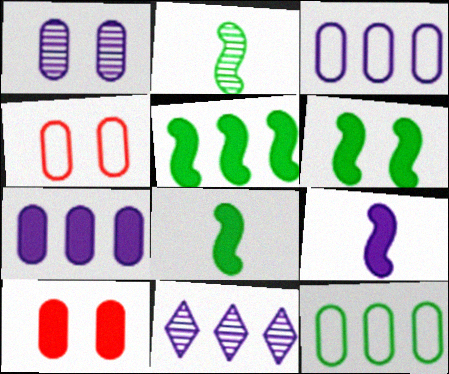[[4, 8, 11], 
[5, 6, 8]]